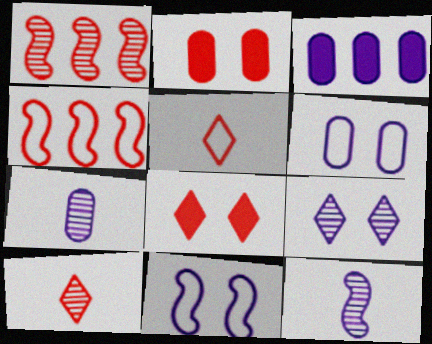[[1, 2, 5], 
[2, 4, 10], 
[3, 6, 7]]